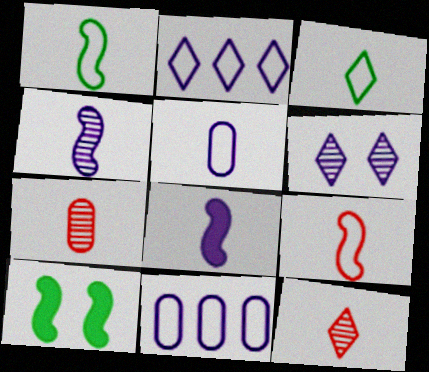[[2, 7, 10], 
[3, 5, 9], 
[3, 7, 8], 
[6, 8, 11], 
[10, 11, 12]]